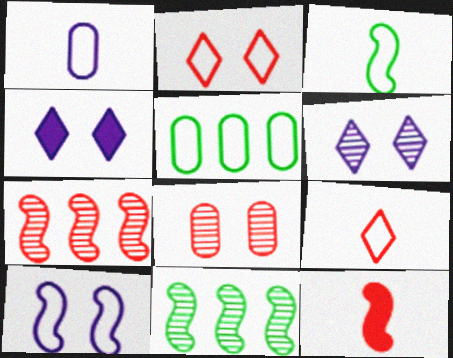[[1, 3, 9], 
[5, 6, 12], 
[5, 9, 10], 
[10, 11, 12]]